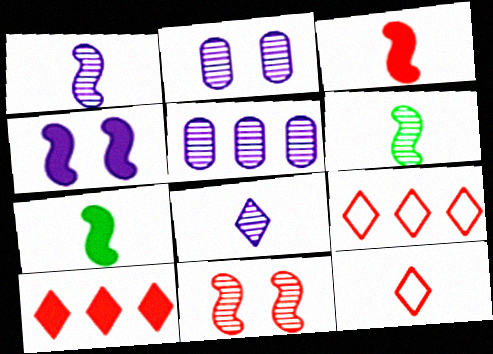[[2, 7, 9]]